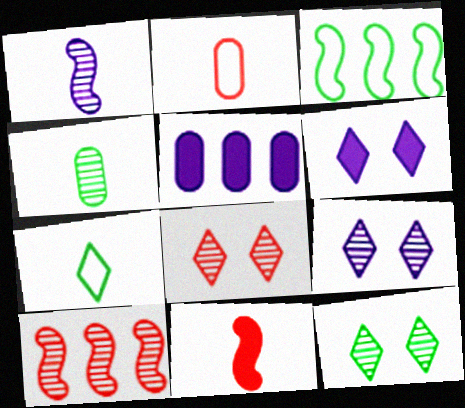[[4, 9, 10], 
[8, 9, 12]]